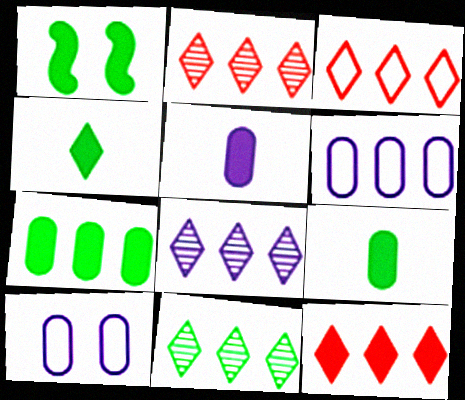[[1, 4, 7], 
[1, 5, 12], 
[2, 3, 12], 
[2, 8, 11]]